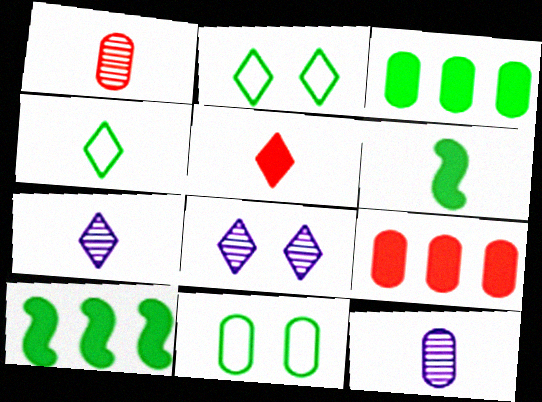[[4, 5, 7], 
[9, 11, 12]]